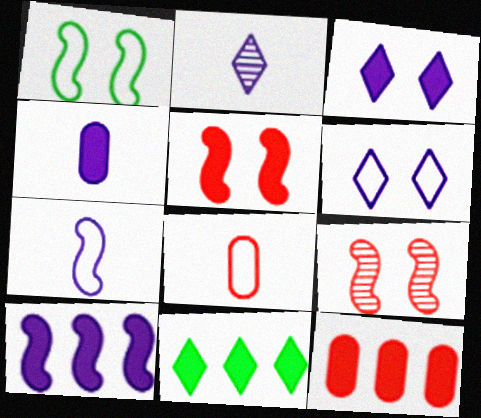[[1, 2, 12], 
[2, 4, 7], 
[3, 4, 10], 
[4, 5, 11], 
[10, 11, 12]]